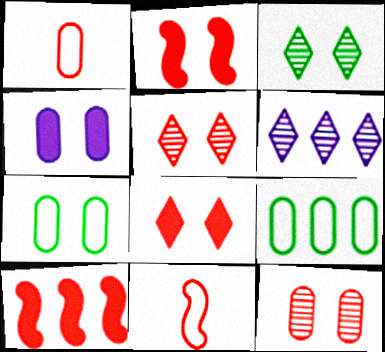[[1, 5, 10], 
[4, 7, 12], 
[6, 9, 10]]